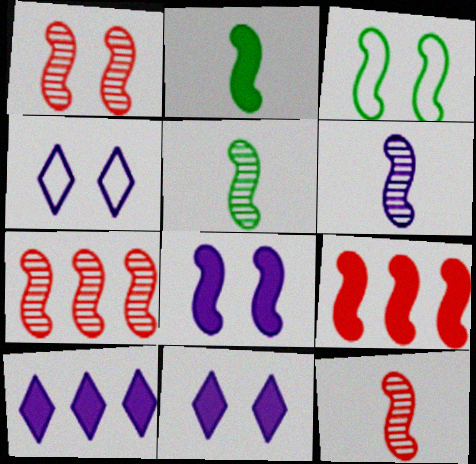[[1, 3, 8], 
[1, 7, 12], 
[2, 8, 9], 
[3, 6, 9], 
[5, 6, 12]]